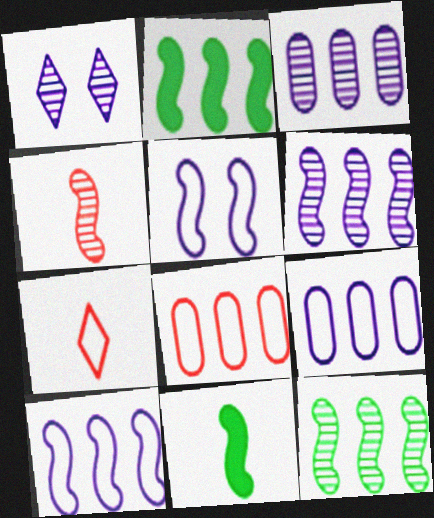[[1, 8, 11], 
[2, 4, 5]]